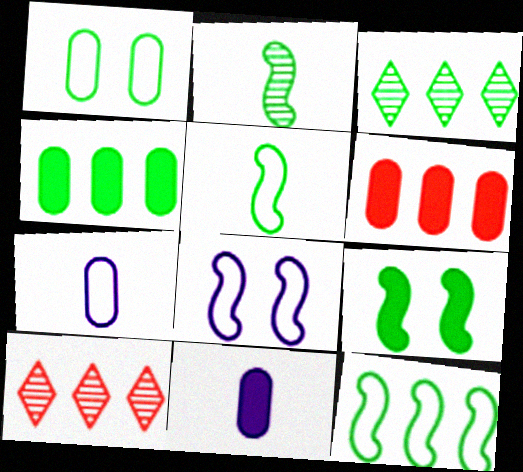[[2, 9, 12], 
[3, 4, 12], 
[7, 9, 10]]